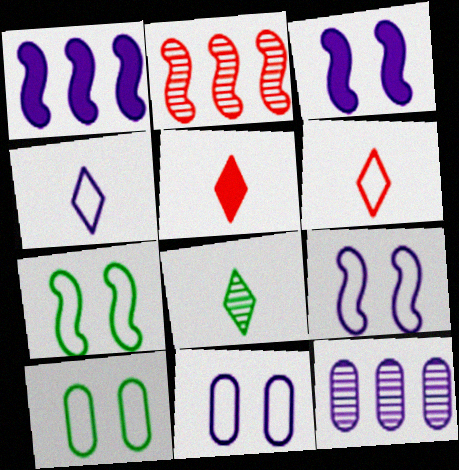[[3, 4, 12], 
[4, 5, 8], 
[5, 7, 12]]